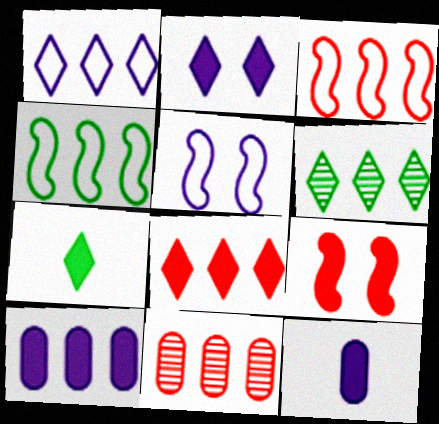[[1, 6, 8], 
[2, 7, 8], 
[3, 6, 10], 
[3, 8, 11], 
[5, 7, 11], 
[7, 9, 10]]